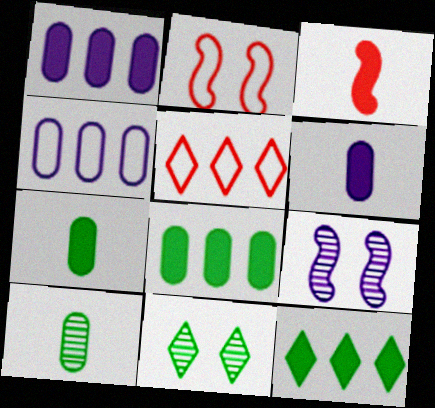[[3, 4, 11], 
[5, 7, 9]]